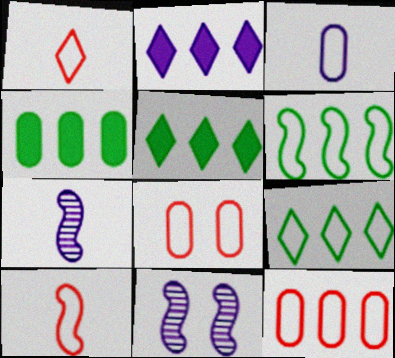[[1, 4, 11], 
[2, 3, 11], 
[5, 7, 8]]